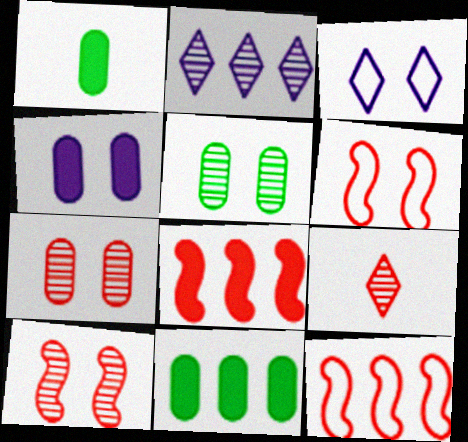[[1, 2, 6], 
[2, 11, 12]]